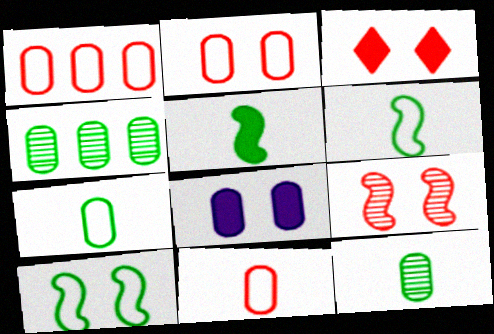[[1, 2, 11], 
[1, 8, 12], 
[2, 3, 9], 
[4, 8, 11]]